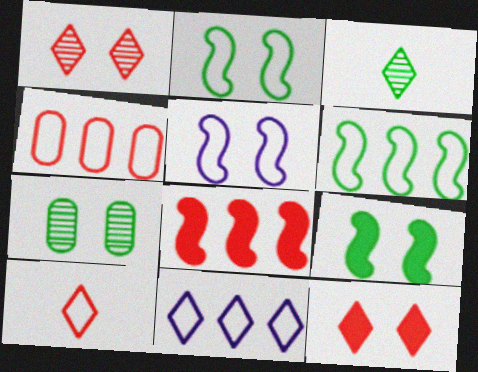[[3, 11, 12], 
[4, 6, 11], 
[5, 7, 12]]